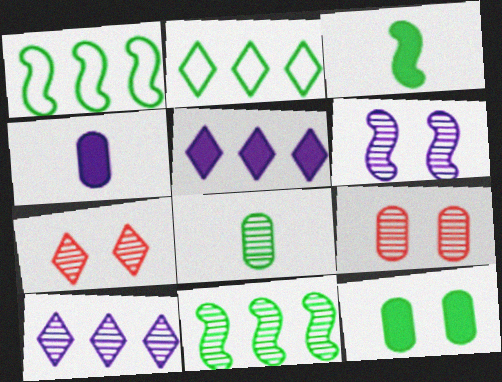[[1, 4, 7]]